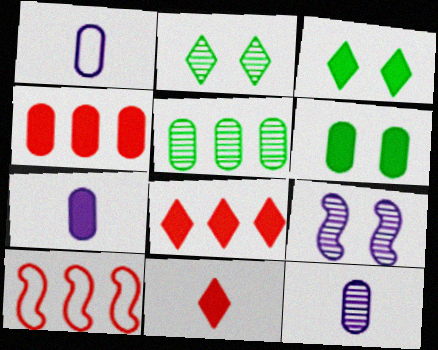[[1, 7, 12], 
[2, 7, 10], 
[3, 10, 12], 
[4, 6, 7]]